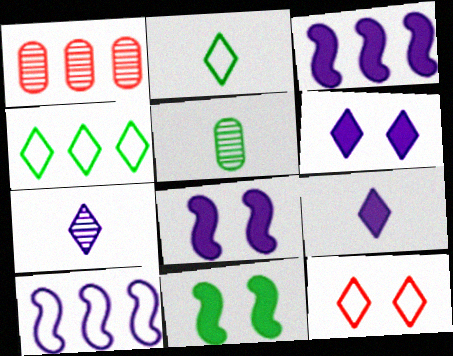[[1, 2, 8], 
[1, 3, 4], 
[3, 5, 12], 
[4, 5, 11]]